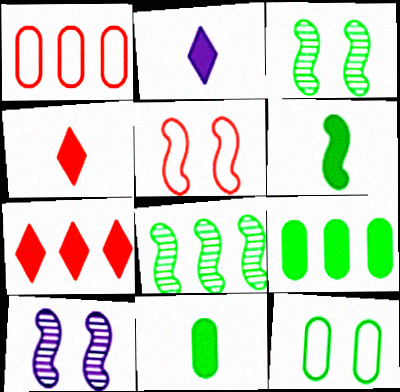[[1, 2, 3]]